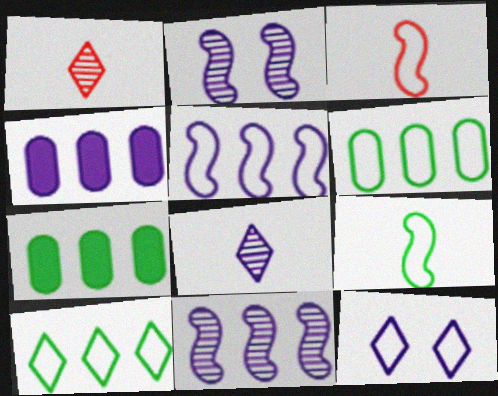[[3, 6, 12]]